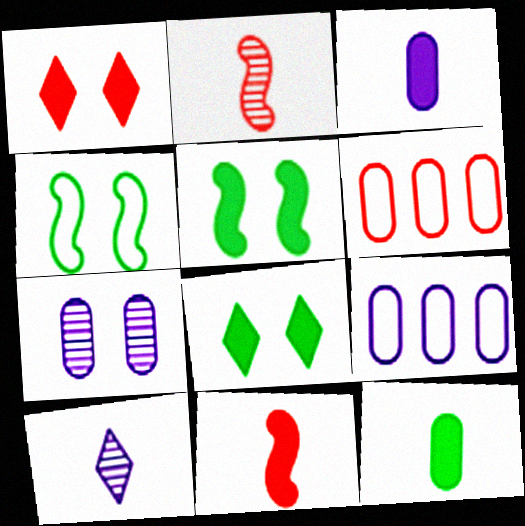[[1, 2, 6], 
[1, 4, 7], 
[2, 8, 9], 
[3, 7, 9], 
[5, 6, 10], 
[6, 7, 12]]